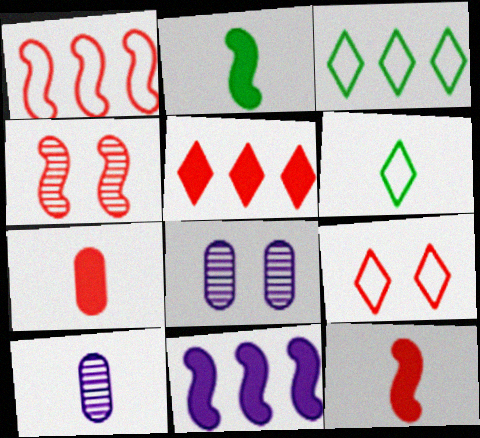[[1, 4, 12], 
[3, 8, 12], 
[6, 10, 12]]